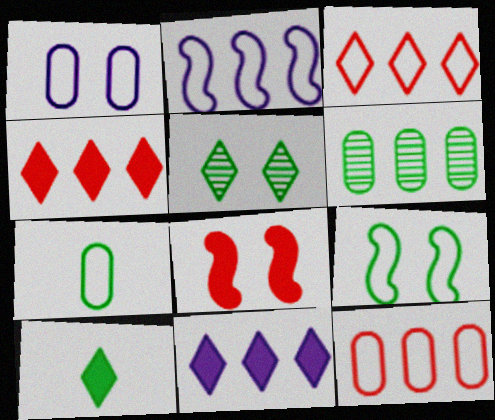[[1, 5, 8], 
[1, 7, 12], 
[2, 4, 6], 
[6, 9, 10]]